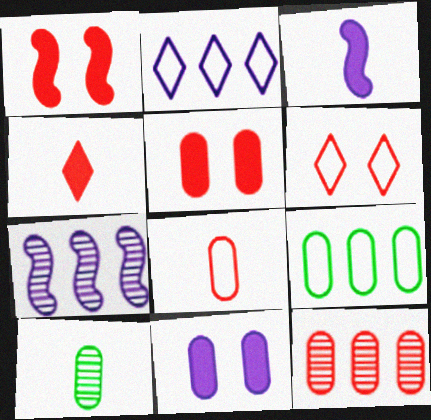[[1, 2, 10], 
[5, 8, 12]]